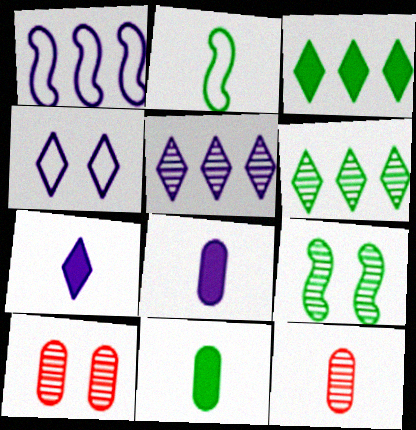[[2, 7, 12], 
[4, 5, 7], 
[5, 9, 12]]